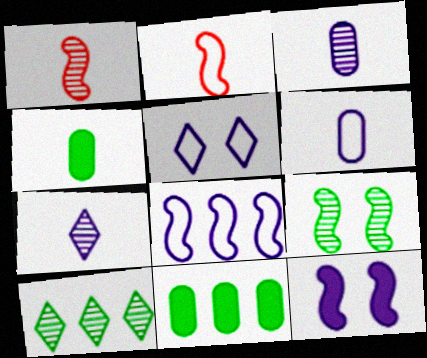[[1, 5, 11], 
[2, 4, 7], 
[5, 6, 8]]